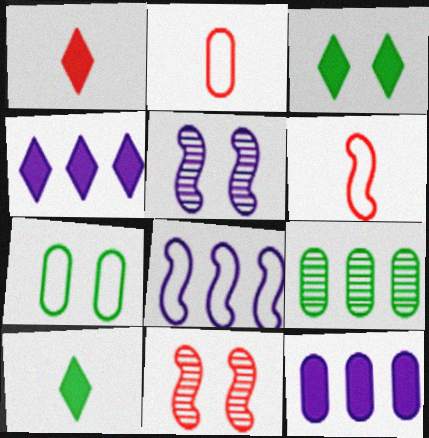[[1, 3, 4]]